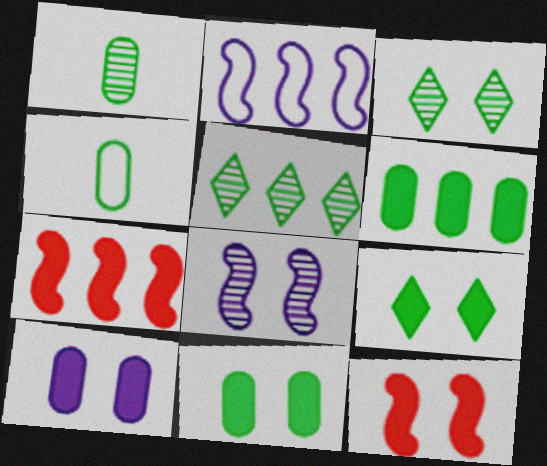[[9, 10, 12]]